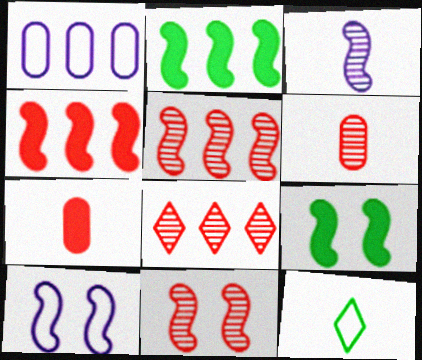[[1, 2, 8], 
[3, 7, 12], 
[6, 8, 11], 
[9, 10, 11]]